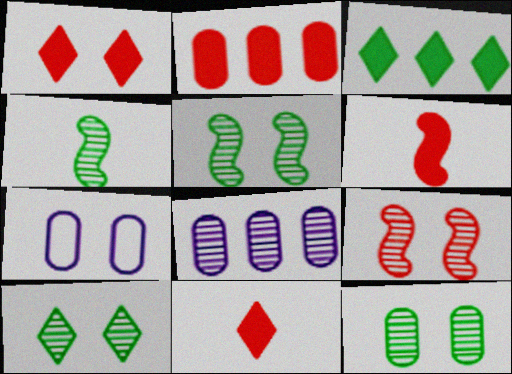[[1, 2, 6], 
[1, 5, 7], 
[5, 10, 12]]